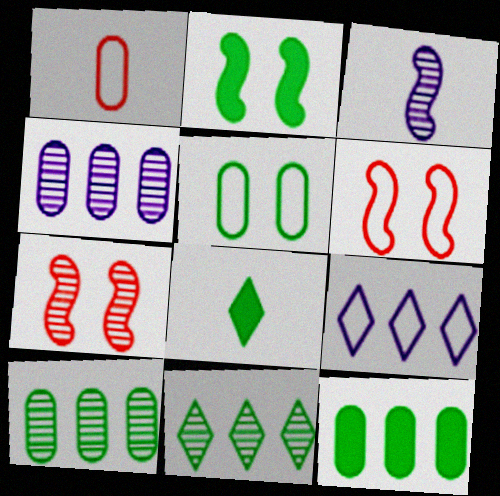[[1, 3, 8], 
[2, 8, 12], 
[4, 6, 8]]